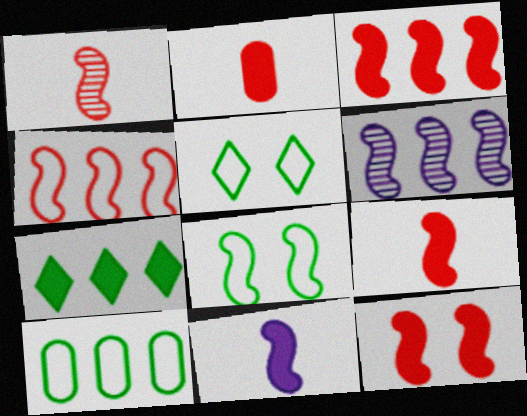[[1, 4, 12], 
[2, 5, 6], 
[3, 9, 12], 
[6, 8, 9]]